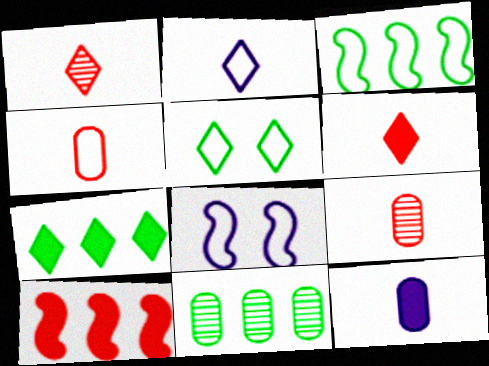[[3, 7, 11], 
[6, 8, 11], 
[7, 8, 9]]